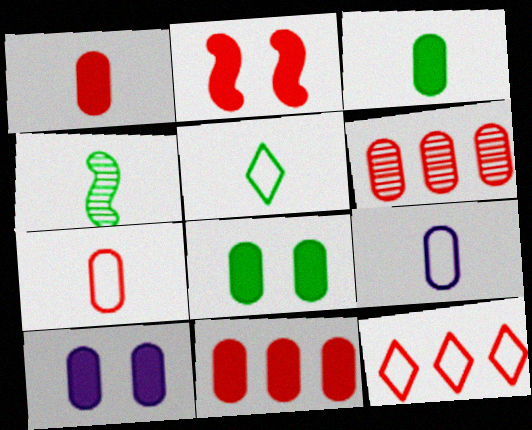[[3, 4, 5], 
[3, 10, 11], 
[4, 10, 12], 
[6, 8, 9]]